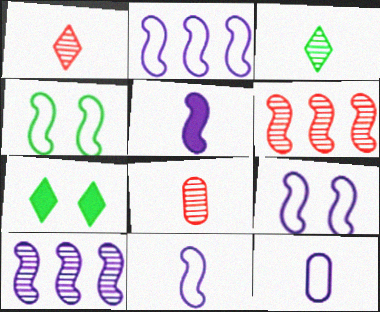[[2, 7, 8], 
[2, 9, 11], 
[4, 5, 6], 
[5, 9, 10], 
[6, 7, 12]]